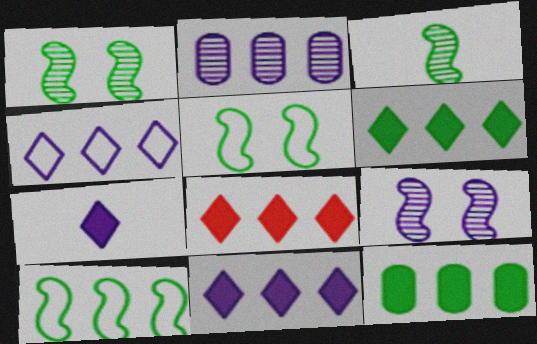[[2, 8, 10], 
[6, 8, 11]]